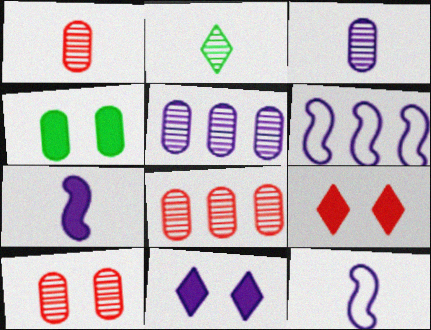[[1, 8, 10], 
[3, 6, 11], 
[5, 11, 12]]